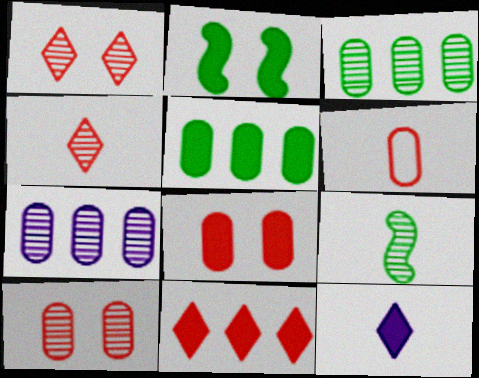[[1, 7, 9], 
[6, 9, 12]]